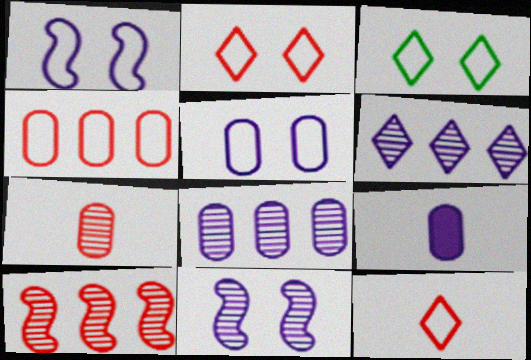[[1, 6, 9], 
[3, 9, 10], 
[5, 8, 9]]